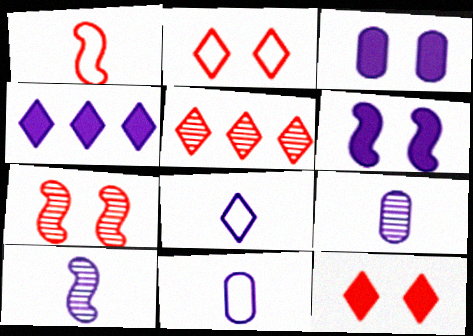[]